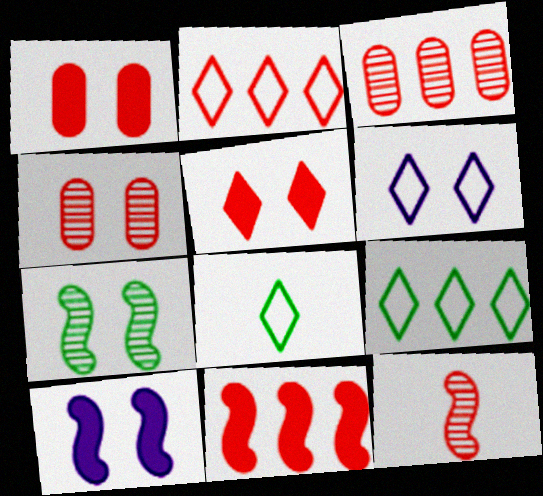[[1, 2, 12], 
[1, 6, 7], 
[2, 3, 11], 
[2, 6, 8], 
[3, 8, 10]]